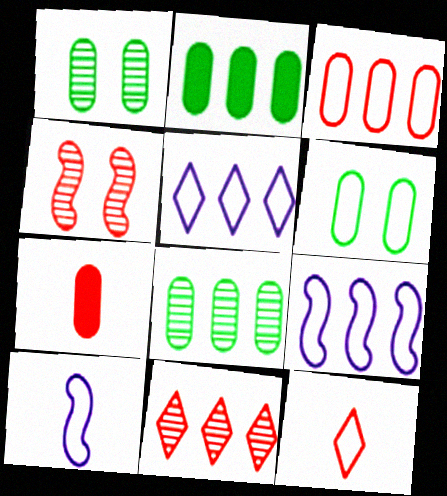[[2, 9, 11], 
[6, 9, 12]]